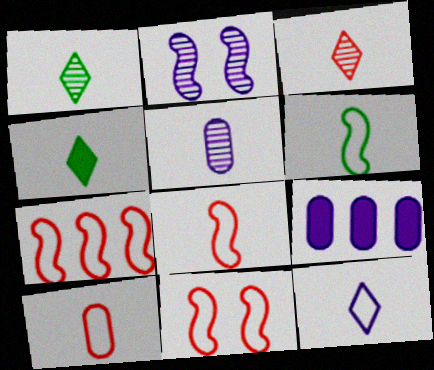[[1, 9, 11], 
[2, 9, 12], 
[3, 4, 12], 
[4, 5, 8], 
[6, 10, 12], 
[7, 8, 11]]